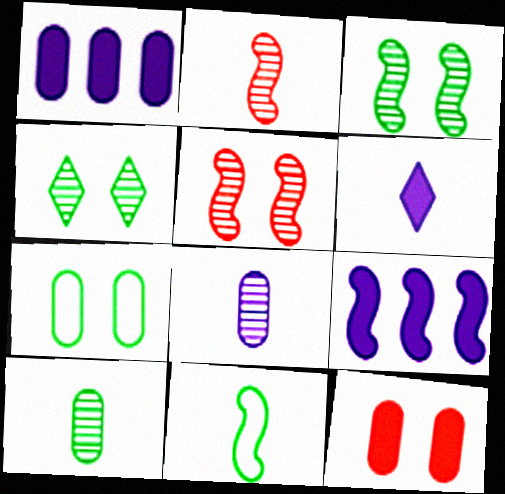[[5, 9, 11]]